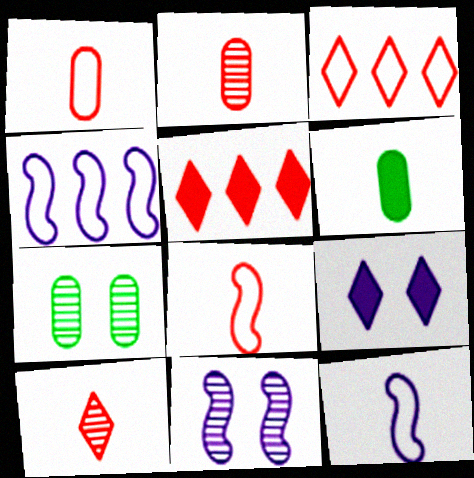[[3, 6, 11], 
[5, 7, 12], 
[6, 10, 12]]